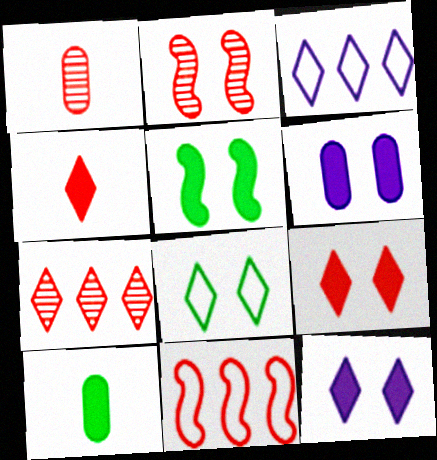[[1, 2, 7], 
[1, 3, 5], 
[1, 9, 11], 
[2, 3, 10], 
[2, 6, 8], 
[5, 6, 9]]